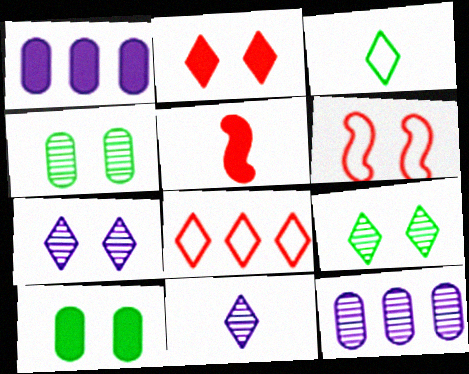[[6, 7, 10]]